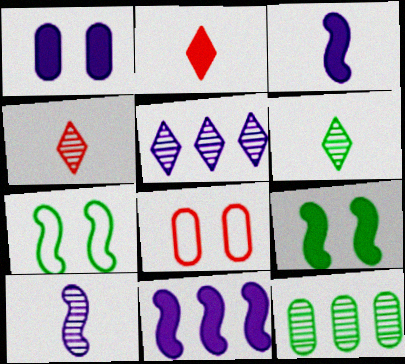[[6, 8, 11]]